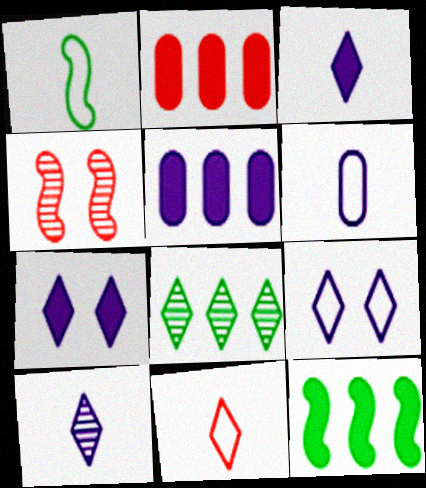[[1, 6, 11], 
[2, 4, 11], 
[7, 8, 11]]